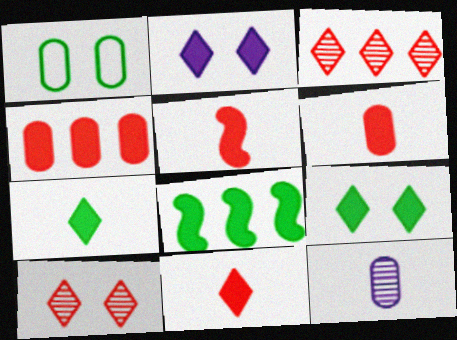[[1, 4, 12], 
[2, 6, 8], 
[5, 6, 11]]